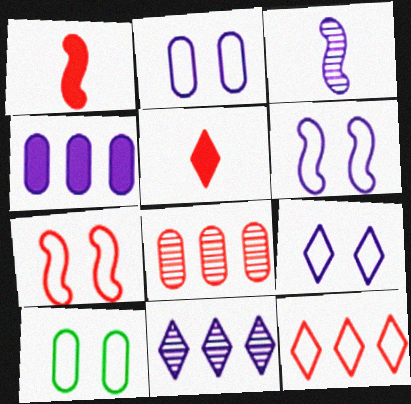[[1, 10, 11], 
[2, 6, 9], 
[3, 4, 9], 
[5, 7, 8], 
[7, 9, 10]]